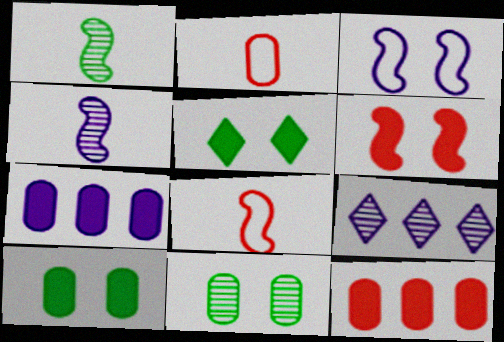[[2, 7, 11], 
[8, 9, 10]]